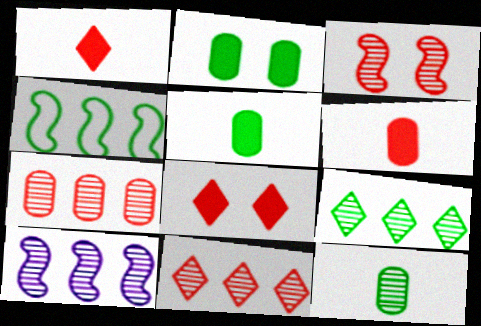[[7, 9, 10]]